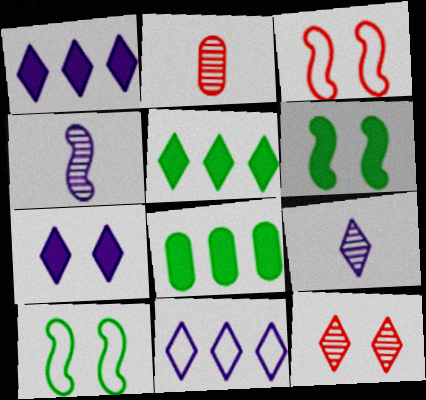[[1, 2, 10], 
[2, 6, 11], 
[3, 8, 9], 
[7, 9, 11]]